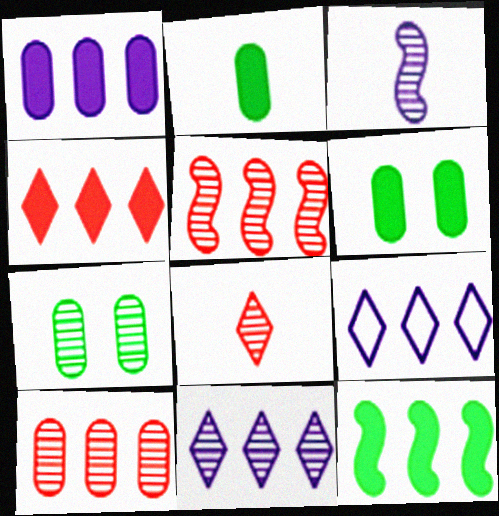[[1, 4, 12], 
[9, 10, 12]]